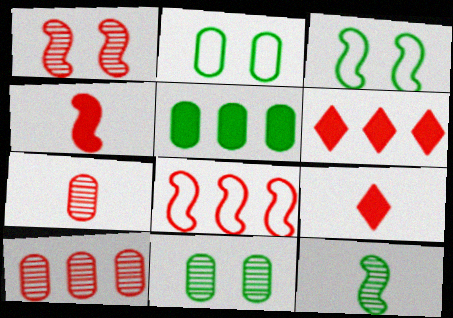[[1, 4, 8], 
[6, 8, 10]]